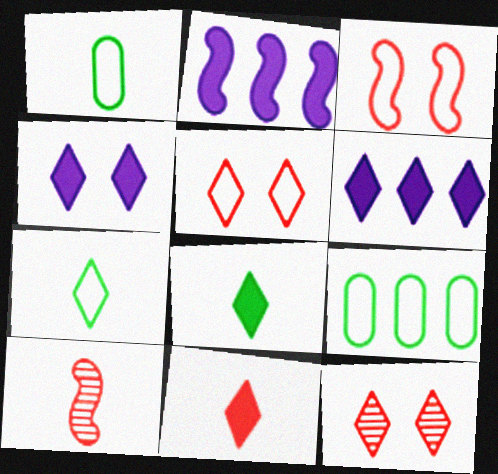[[1, 2, 12], 
[4, 9, 10], 
[6, 7, 12]]